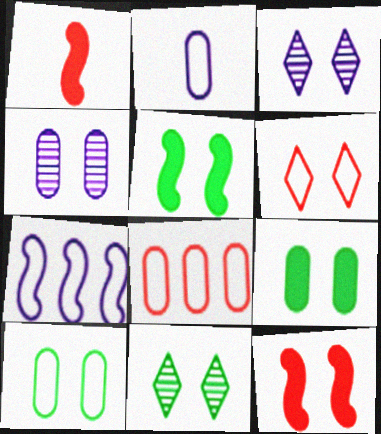[[2, 8, 10], 
[3, 10, 12], 
[4, 5, 6], 
[5, 10, 11]]